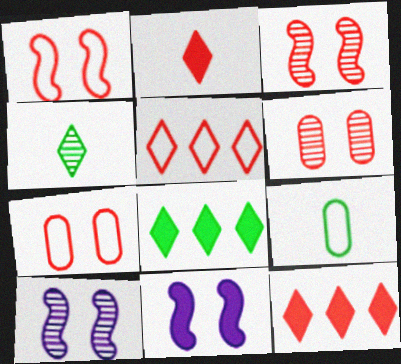[[9, 10, 12]]